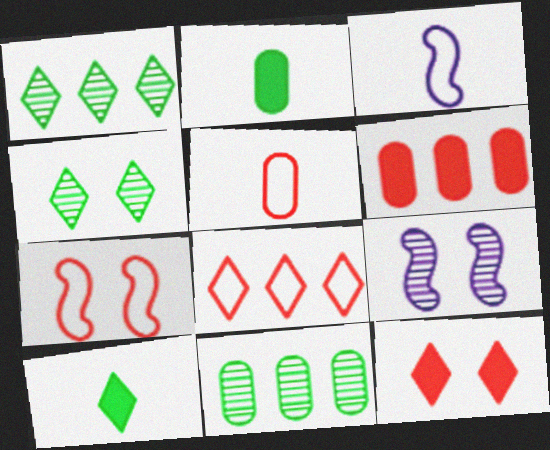[[2, 8, 9], 
[3, 4, 6], 
[3, 11, 12], 
[5, 7, 8]]